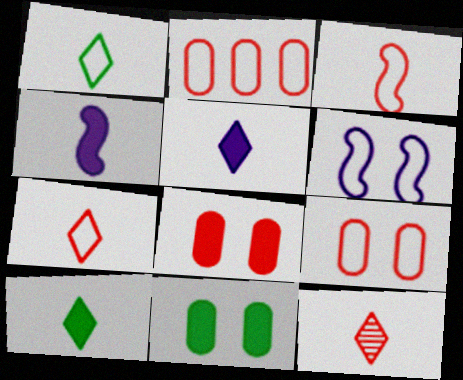[[1, 2, 6], 
[1, 5, 12]]